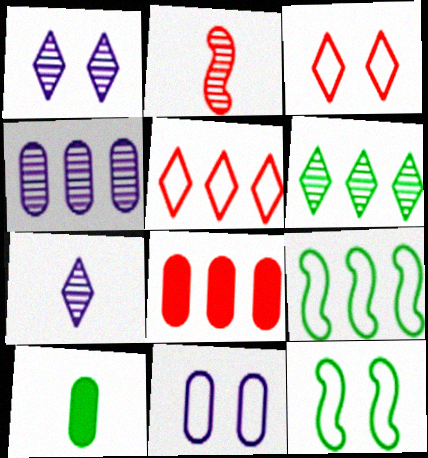[[2, 3, 8], 
[3, 11, 12], 
[6, 10, 12], 
[7, 8, 12]]